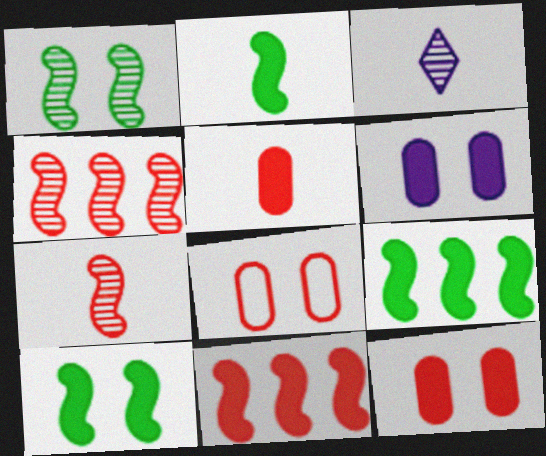[[2, 9, 10], 
[3, 8, 9]]